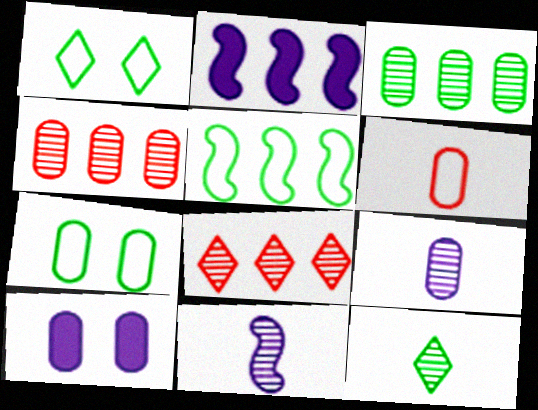[[3, 6, 10]]